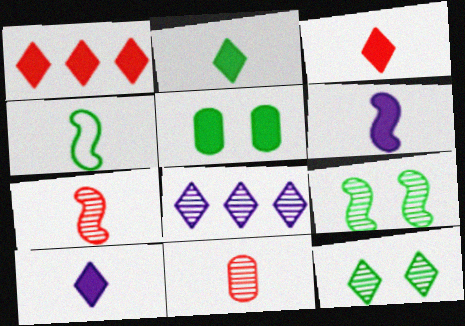[[1, 5, 6], 
[2, 3, 10], 
[4, 6, 7], 
[4, 10, 11], 
[8, 9, 11]]